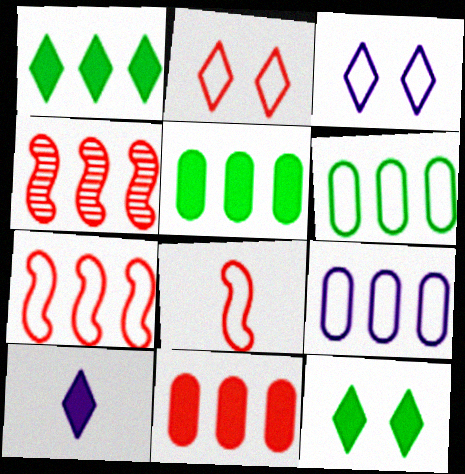[[1, 4, 9], 
[3, 6, 8]]